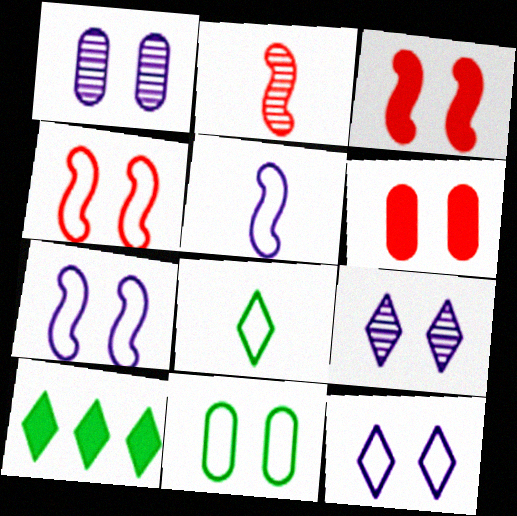[[1, 6, 11], 
[3, 9, 11], 
[4, 11, 12]]